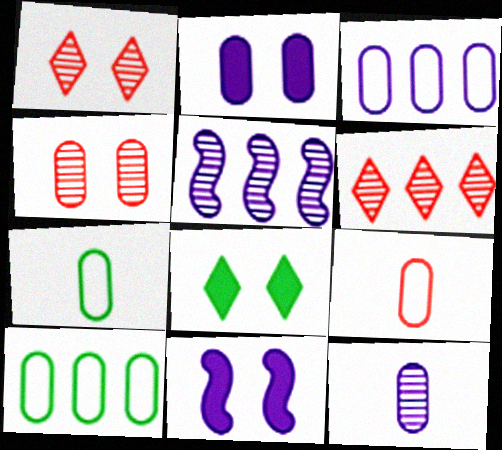[[2, 3, 12], 
[5, 8, 9], 
[6, 7, 11]]